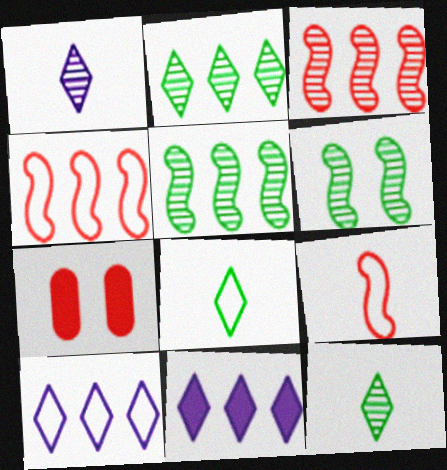[]